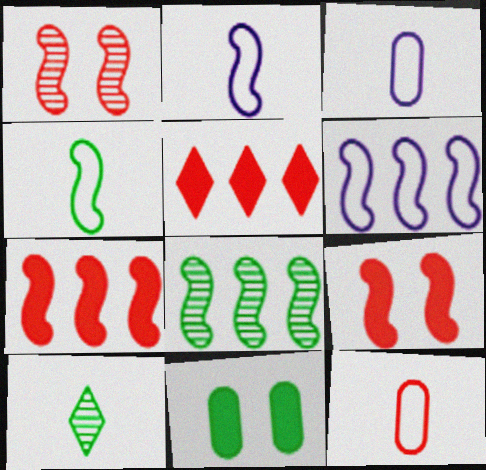[[1, 5, 12], 
[2, 8, 9], 
[6, 7, 8]]